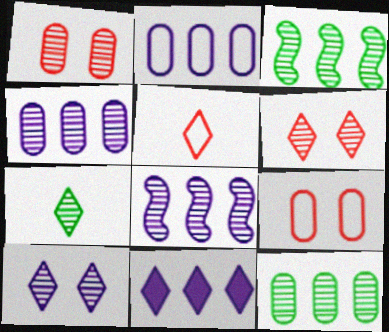[[1, 7, 8], 
[2, 8, 11]]